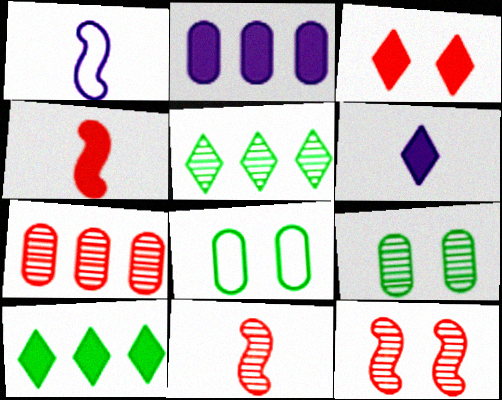[[3, 6, 10]]